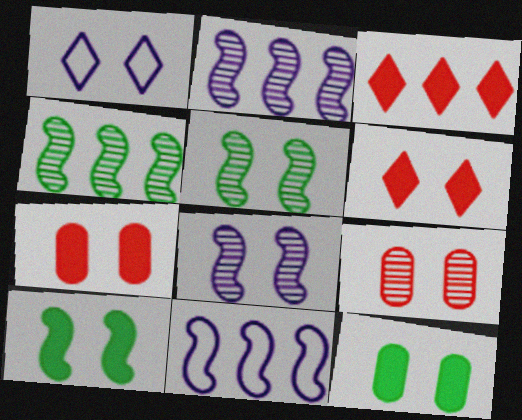[[1, 5, 7], 
[1, 9, 10]]